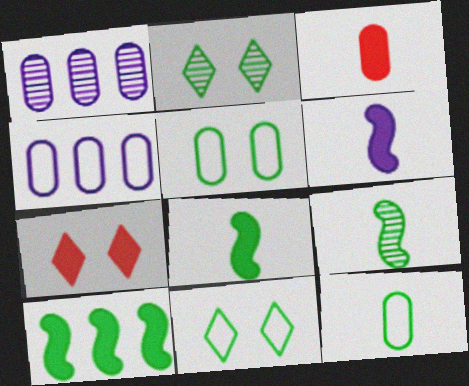[[1, 3, 5], 
[2, 10, 12], 
[4, 7, 9]]